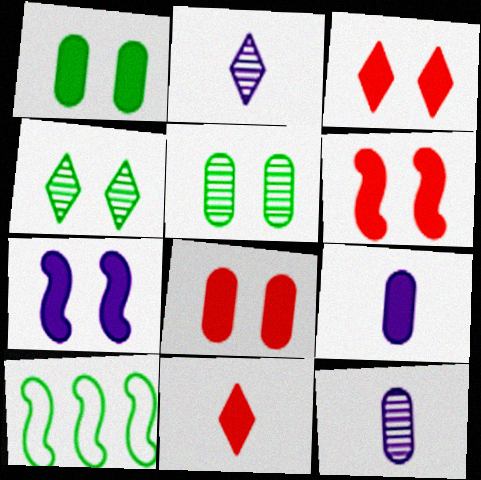[[1, 3, 7], 
[2, 8, 10], 
[3, 6, 8], 
[3, 10, 12]]